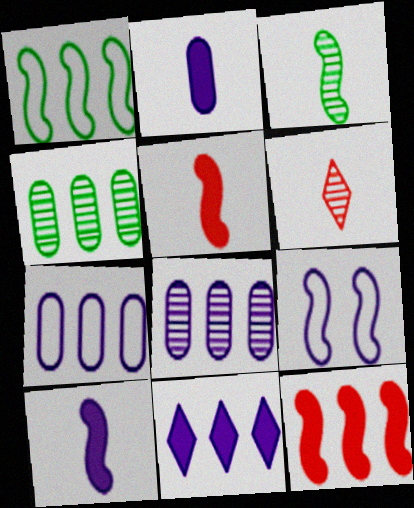[[3, 9, 12]]